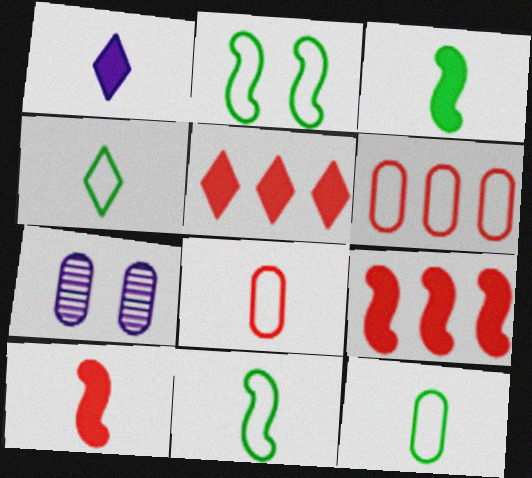[[4, 7, 9], 
[4, 11, 12], 
[5, 7, 11]]